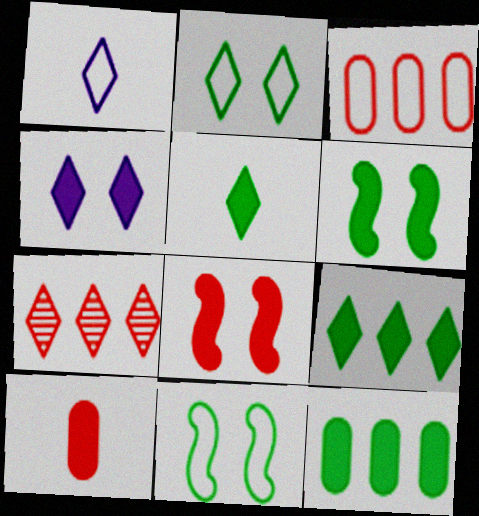[[1, 3, 11], 
[5, 6, 12]]